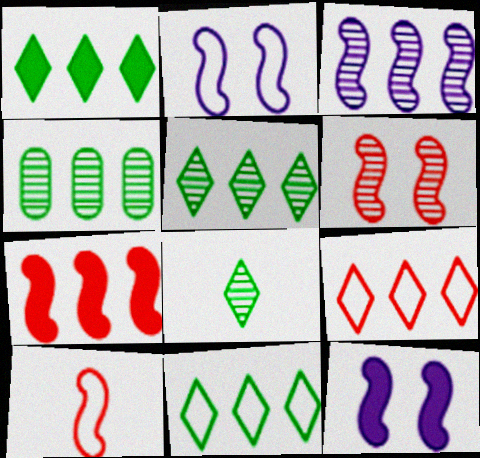[[1, 5, 11], 
[6, 7, 10]]